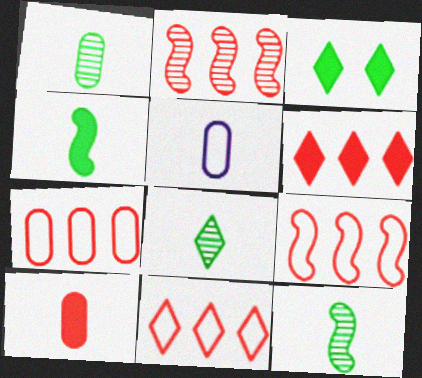[[1, 5, 10], 
[1, 8, 12], 
[2, 3, 5], 
[2, 6, 7], 
[7, 9, 11]]